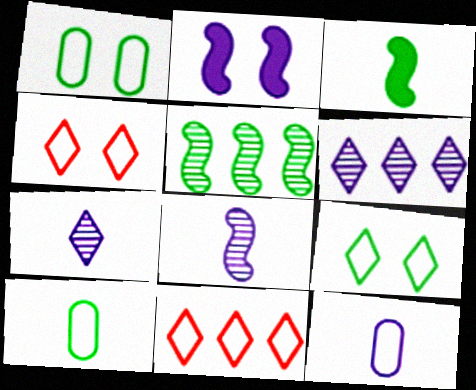[[2, 6, 12]]